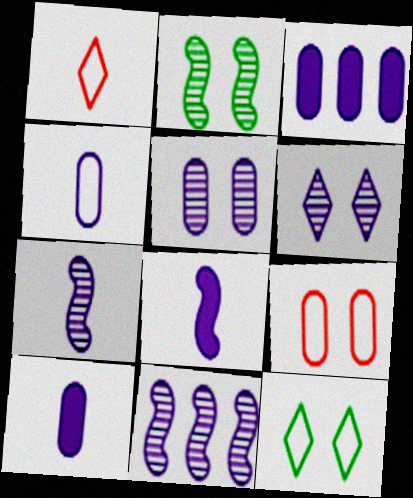[[1, 2, 3], 
[3, 4, 5]]